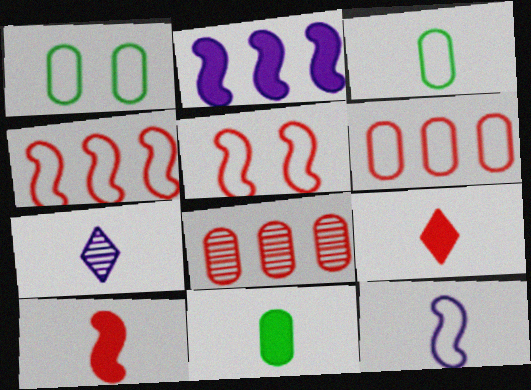[[3, 7, 10], 
[5, 8, 9]]